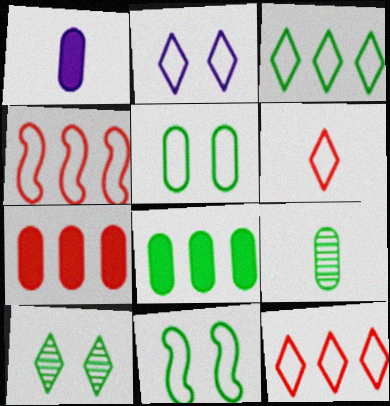[[1, 4, 10], 
[2, 3, 6], 
[5, 8, 9]]